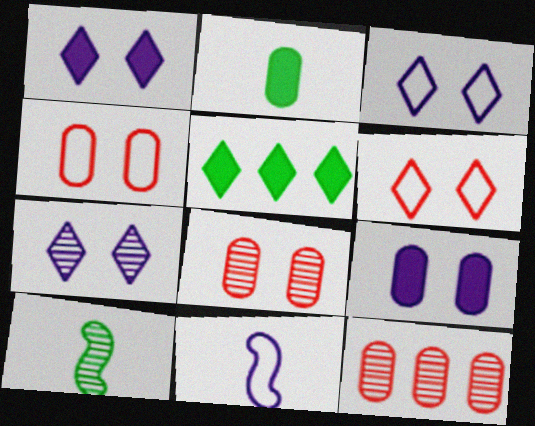[[1, 3, 7], 
[5, 8, 11], 
[7, 10, 12]]